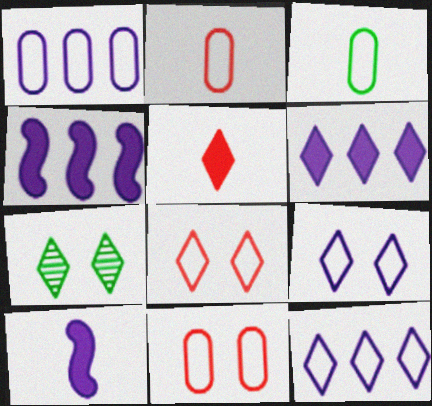[[1, 3, 11], 
[2, 4, 7], 
[5, 7, 12]]